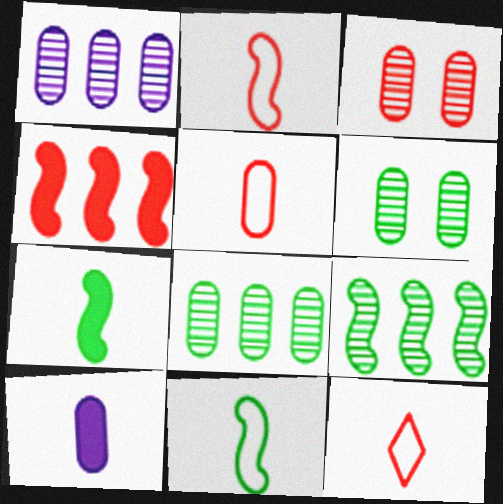[[2, 5, 12], 
[3, 4, 12]]